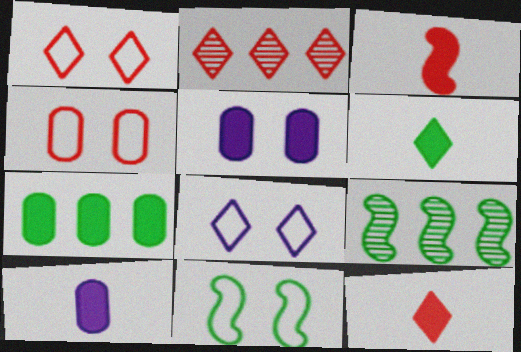[[1, 2, 12], 
[1, 9, 10], 
[2, 3, 4], 
[2, 6, 8], 
[2, 10, 11], 
[3, 6, 10], 
[4, 8, 11]]